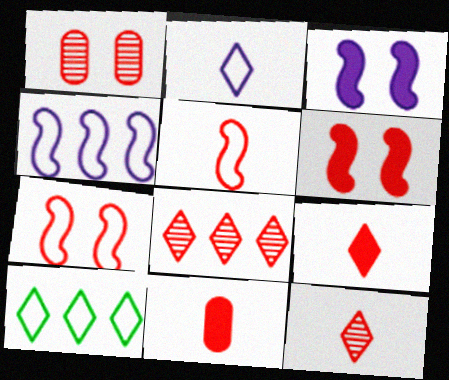[[5, 11, 12], 
[7, 8, 11]]